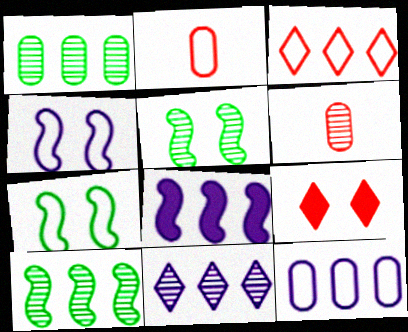[[1, 3, 8], 
[5, 6, 11], 
[8, 11, 12]]